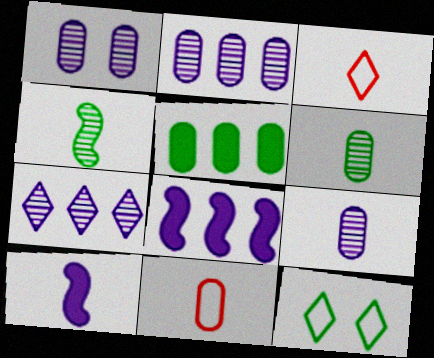[[1, 2, 9], 
[1, 5, 11], 
[3, 6, 10], 
[4, 5, 12]]